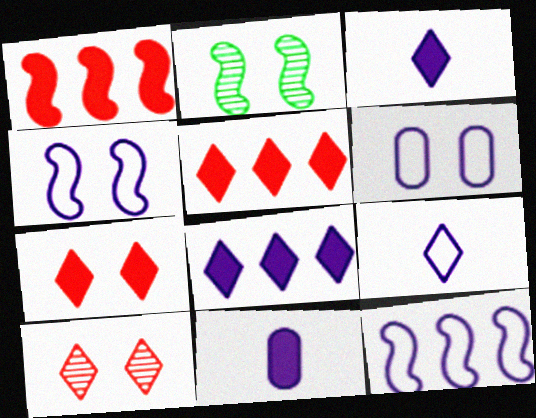[[2, 6, 7], 
[6, 9, 12]]